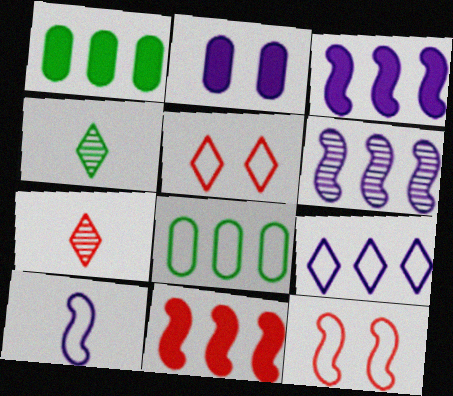[[5, 8, 10]]